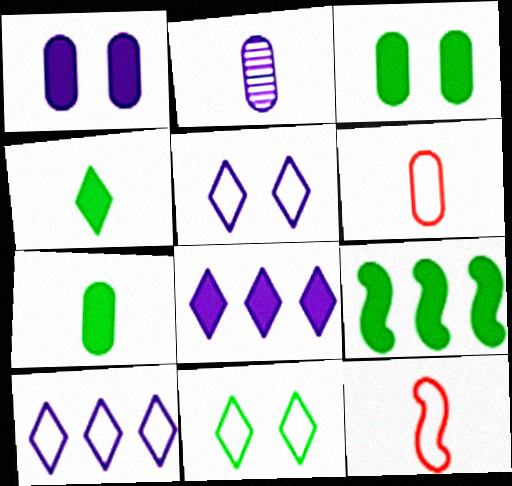[[2, 4, 12], 
[2, 6, 7], 
[3, 4, 9]]